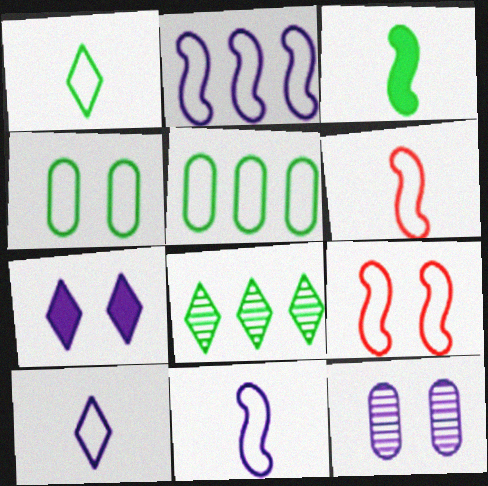[[3, 4, 8], 
[5, 9, 10]]